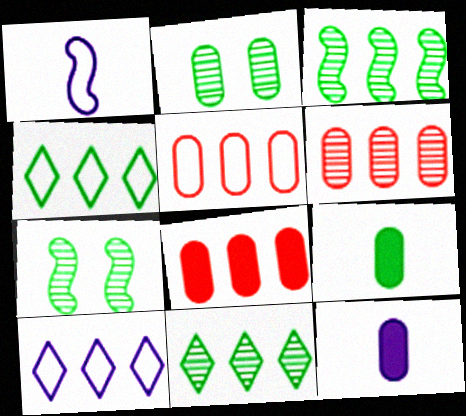[[2, 5, 12], 
[3, 8, 10], 
[4, 7, 9], 
[5, 6, 8]]